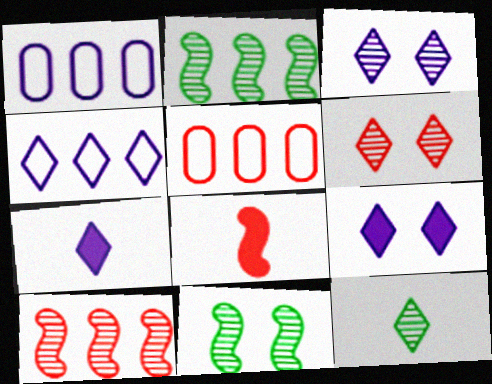[[3, 4, 7], 
[5, 6, 8], 
[5, 7, 11]]